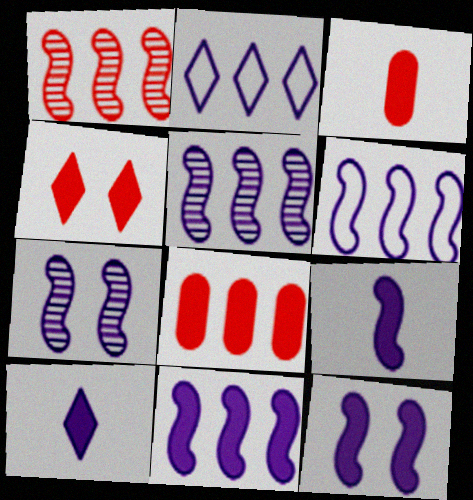[[5, 6, 11], 
[6, 7, 9], 
[9, 11, 12]]